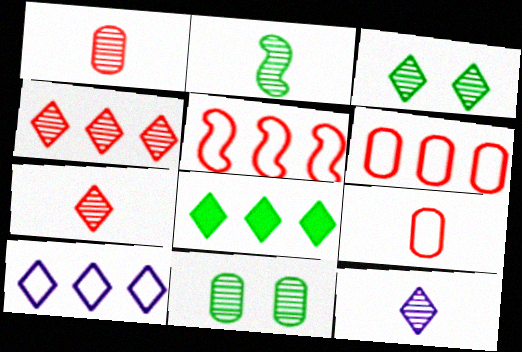[[1, 2, 12], 
[3, 4, 12], 
[4, 8, 10]]